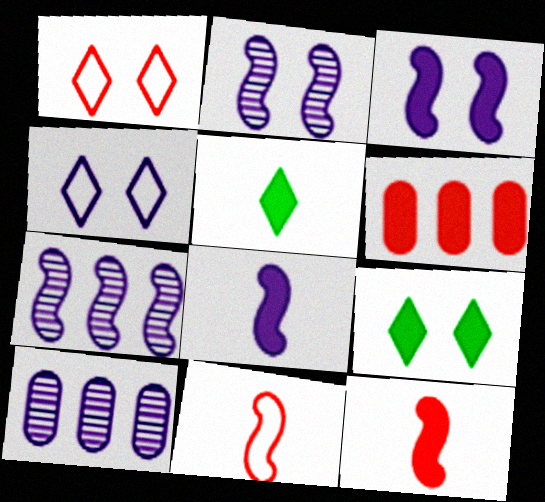[[3, 5, 6], 
[4, 8, 10], 
[6, 8, 9], 
[9, 10, 11]]